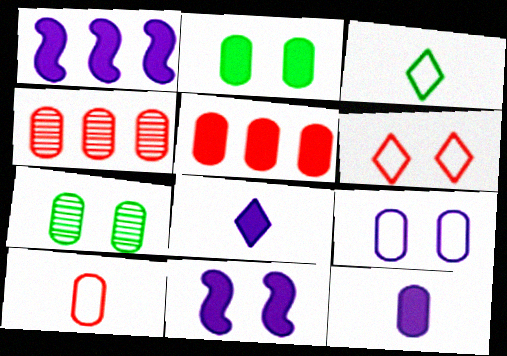[[2, 5, 12], 
[3, 4, 11], 
[6, 7, 11]]